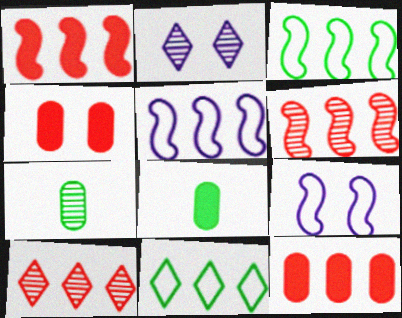[[2, 6, 7], 
[8, 9, 10]]